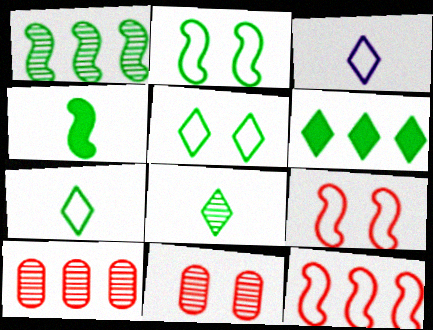[[1, 2, 4], 
[5, 6, 8]]